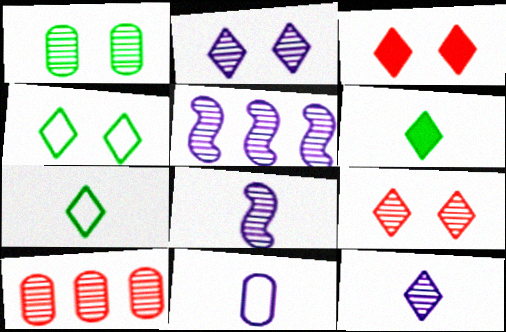[[2, 3, 4]]